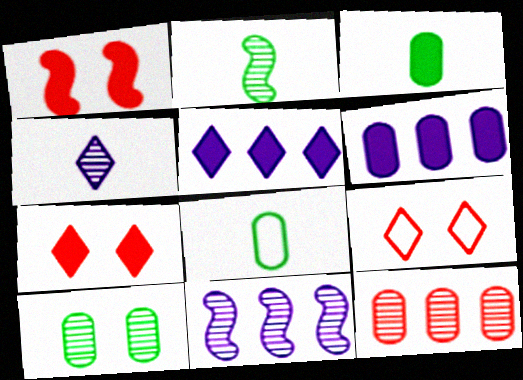[[1, 3, 5], 
[2, 6, 9], 
[3, 9, 11], 
[7, 8, 11]]